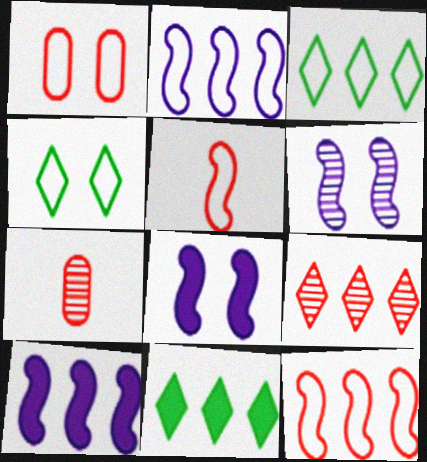[[3, 7, 8], 
[4, 7, 10]]